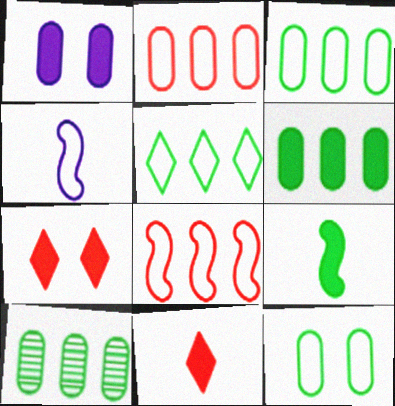[[3, 6, 10], 
[4, 7, 10]]